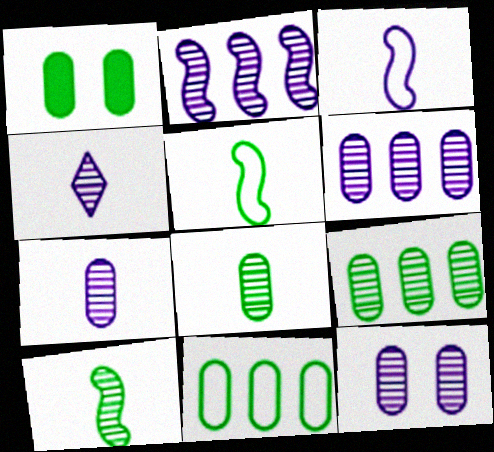[[1, 8, 11], 
[2, 4, 12], 
[6, 7, 12]]